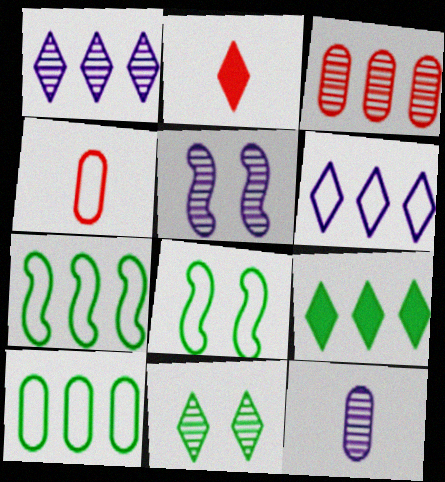[[1, 5, 12], 
[2, 5, 10], 
[2, 6, 11], 
[4, 5, 9], 
[4, 6, 8]]